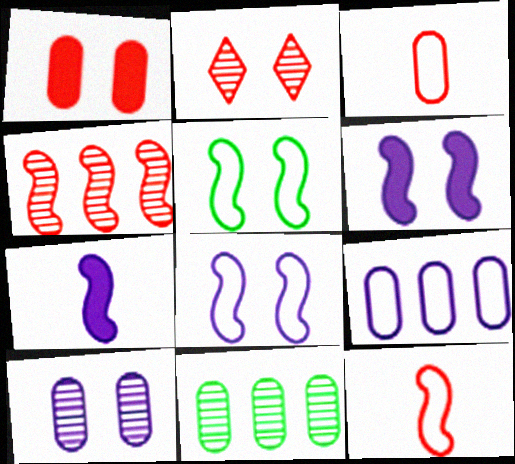[[4, 5, 7]]